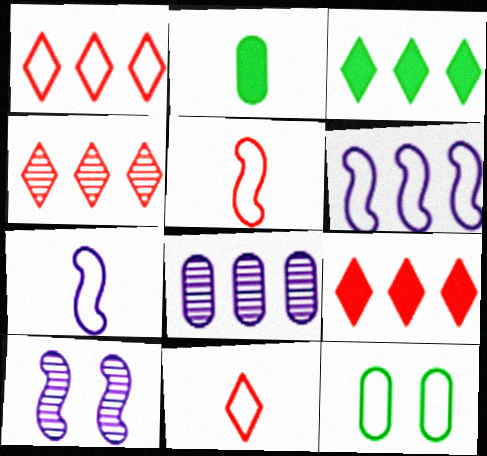[[1, 2, 10], 
[1, 4, 9], 
[1, 7, 12], 
[6, 11, 12]]